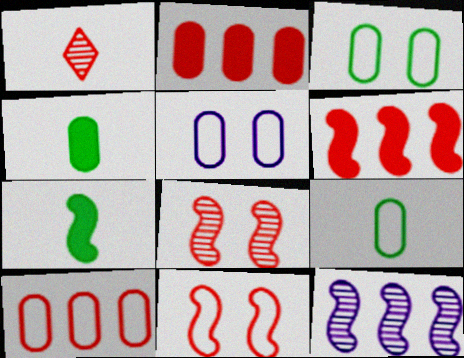[[1, 2, 11], 
[5, 9, 10], 
[7, 11, 12]]